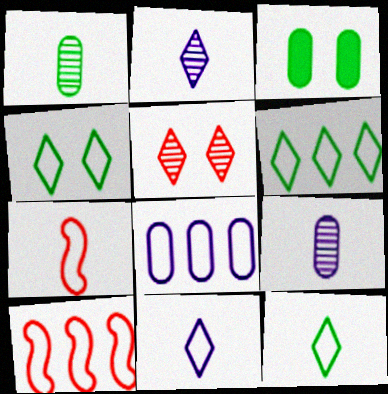[[2, 3, 10], 
[4, 6, 12], 
[4, 7, 8], 
[6, 8, 10]]